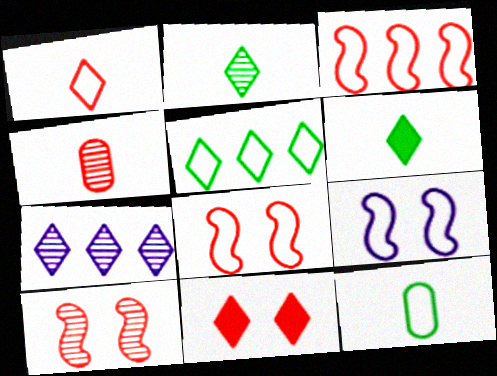[[3, 4, 11]]